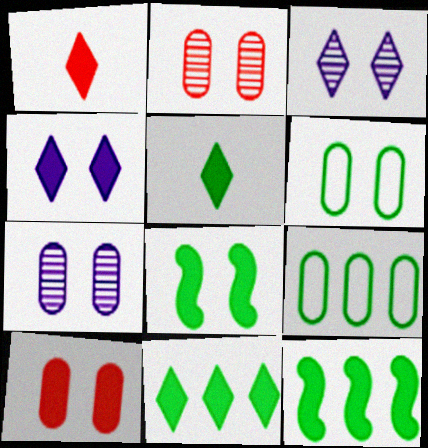[[1, 4, 11], 
[4, 8, 10], 
[6, 7, 10]]